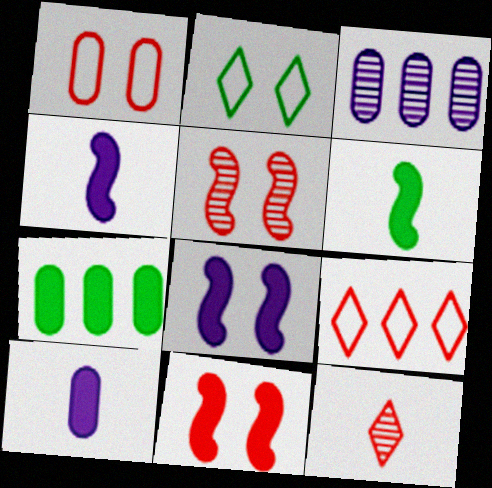[]